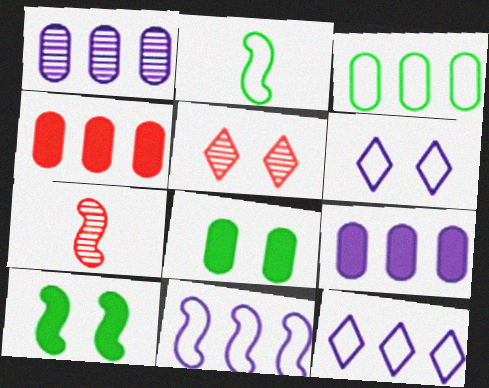[[1, 3, 4], 
[2, 5, 9], 
[7, 8, 12], 
[7, 10, 11]]